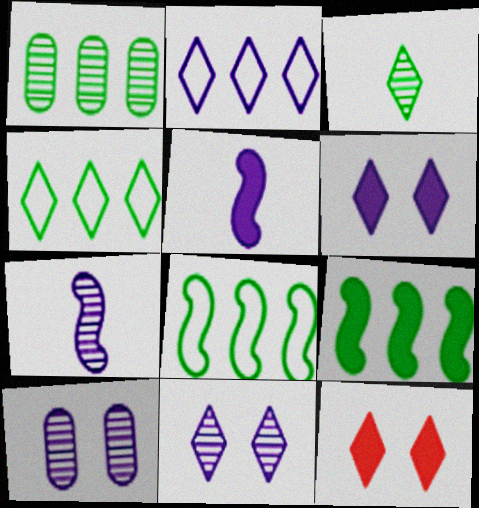[[1, 4, 9], 
[2, 3, 12], 
[2, 5, 10]]